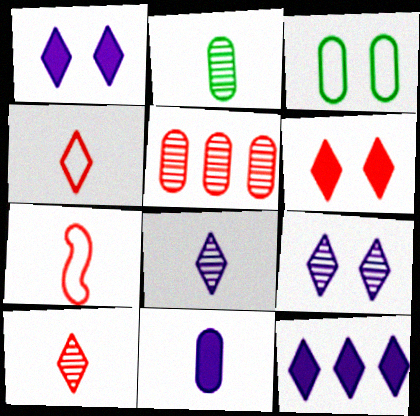[[3, 5, 11], 
[5, 6, 7]]